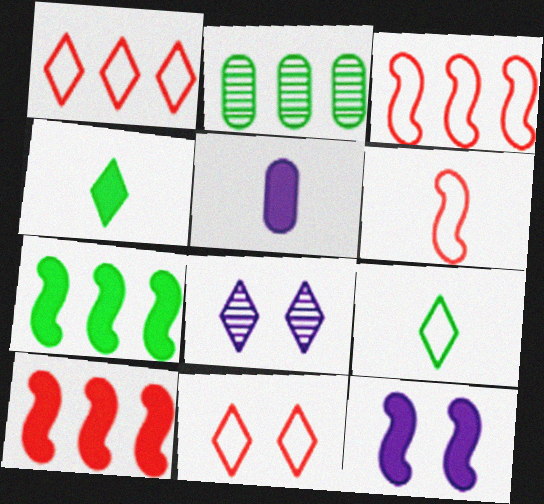[[1, 4, 8]]